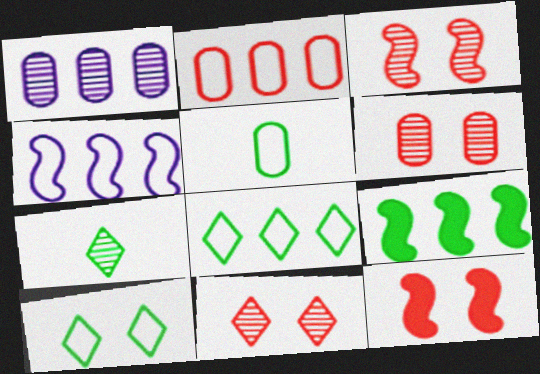[[1, 3, 7], 
[2, 4, 8], 
[3, 6, 11]]